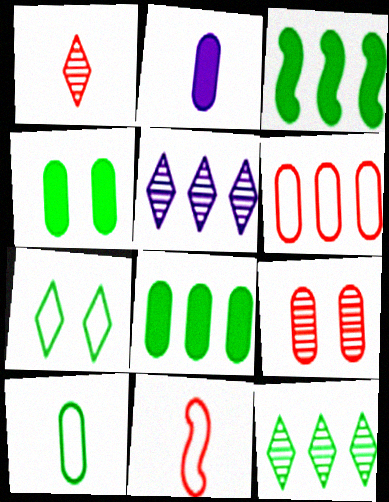[[3, 5, 6], 
[4, 5, 11]]